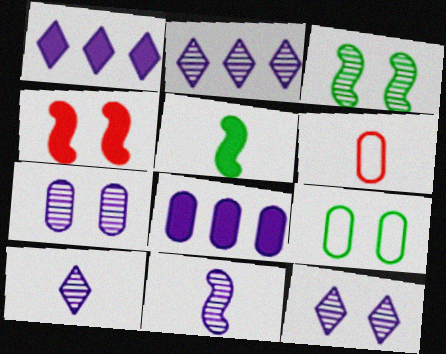[[1, 3, 6], 
[2, 7, 11], 
[2, 10, 12], 
[4, 9, 12], 
[5, 6, 10]]